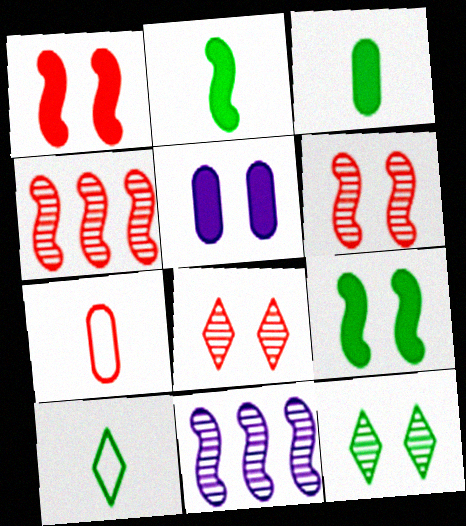[[4, 5, 10]]